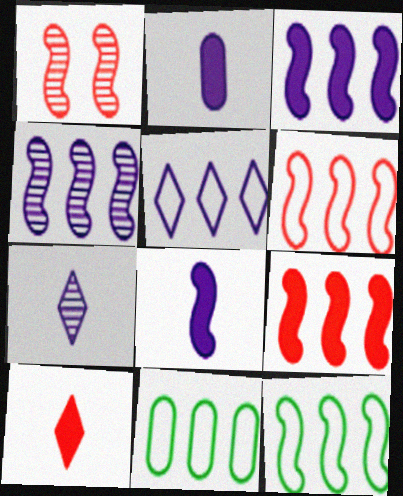[[1, 8, 12], 
[4, 9, 12], 
[5, 6, 11]]